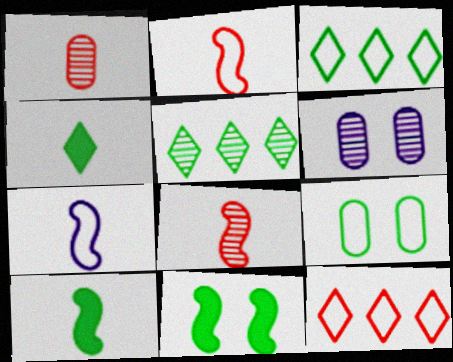[[1, 4, 7], 
[5, 6, 8], 
[5, 9, 10], 
[6, 10, 12], 
[7, 8, 10], 
[7, 9, 12]]